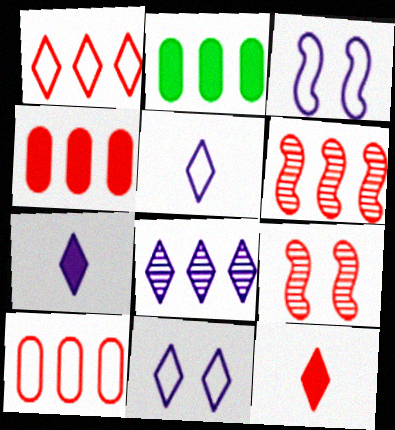[[1, 4, 6], 
[2, 5, 9], 
[7, 8, 11], 
[9, 10, 12]]